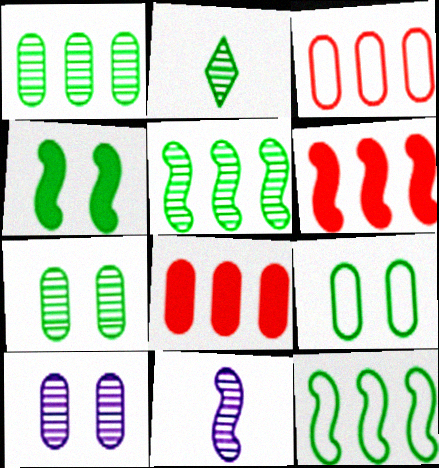[[2, 5, 7]]